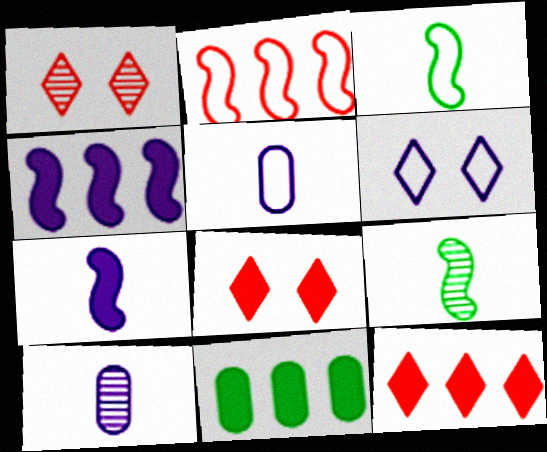[[4, 6, 10], 
[4, 11, 12], 
[7, 8, 11]]